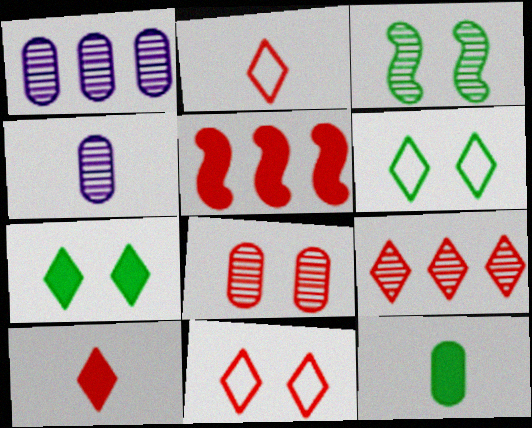[[2, 5, 8], 
[3, 4, 9], 
[4, 5, 6], 
[9, 10, 11]]